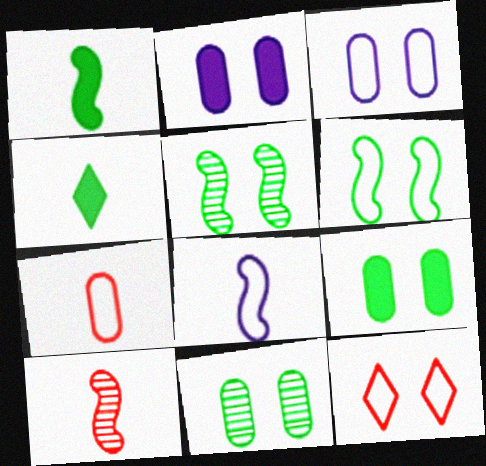[[1, 8, 10], 
[2, 5, 12], 
[3, 6, 12]]